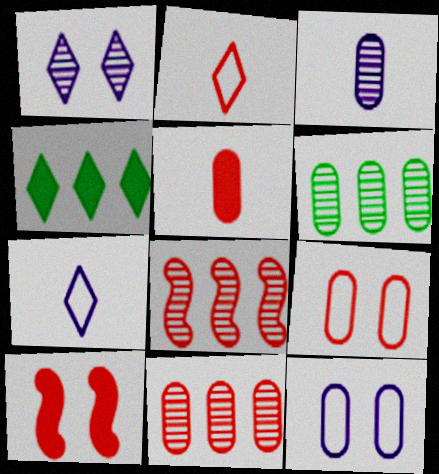[[1, 2, 4], 
[2, 10, 11], 
[5, 6, 12], 
[5, 9, 11], 
[6, 7, 10]]